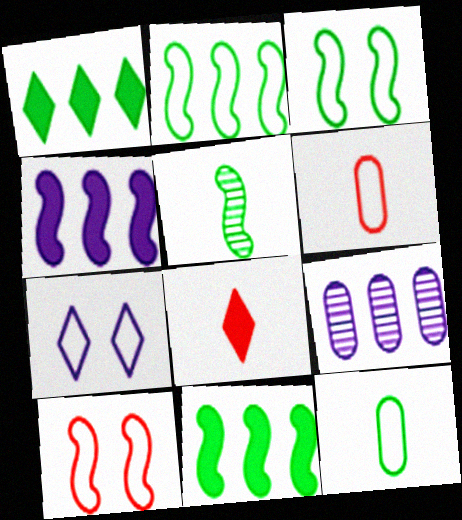[[2, 6, 7], 
[3, 5, 11], 
[3, 8, 9], 
[4, 5, 10]]